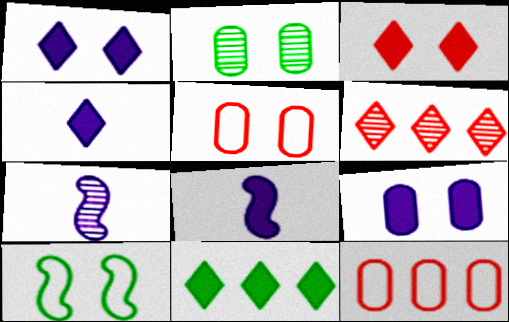[[2, 5, 9], 
[2, 6, 7], 
[3, 4, 11], 
[5, 7, 11]]